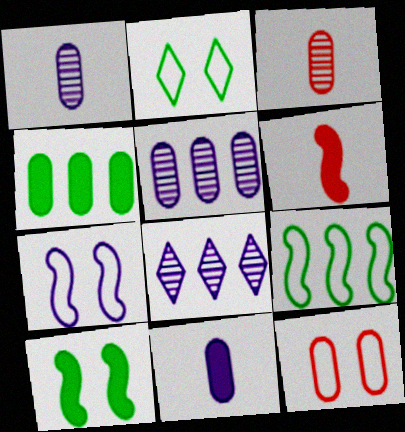[[1, 4, 12], 
[2, 5, 6], 
[2, 7, 12], 
[7, 8, 11]]